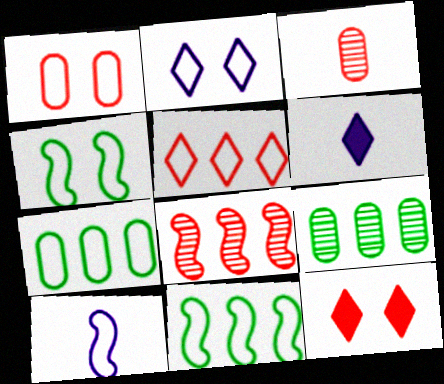[[1, 2, 4], 
[9, 10, 12]]